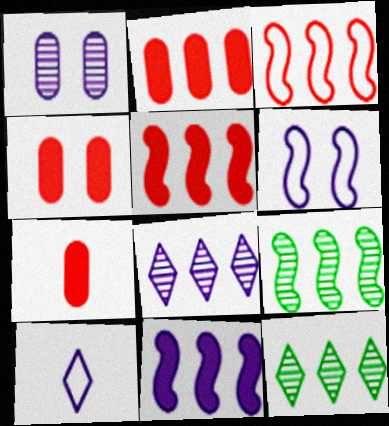[[1, 10, 11], 
[2, 4, 7], 
[3, 9, 11], 
[4, 9, 10], 
[6, 7, 12]]